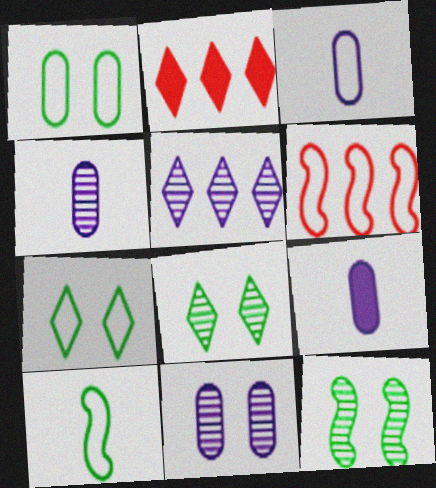[[2, 3, 12], 
[2, 10, 11], 
[3, 4, 9], 
[3, 6, 7], 
[6, 8, 9]]